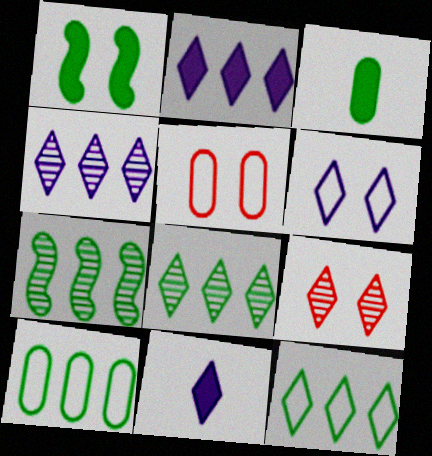[[4, 6, 11], 
[5, 7, 11], 
[9, 11, 12]]